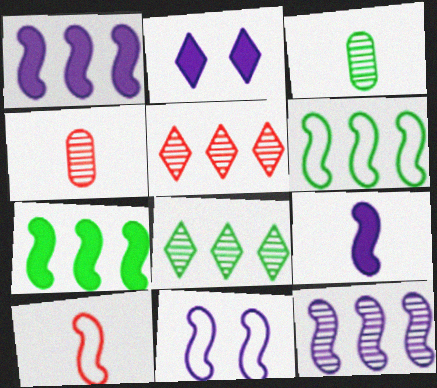[[2, 4, 6], 
[6, 10, 11], 
[9, 11, 12]]